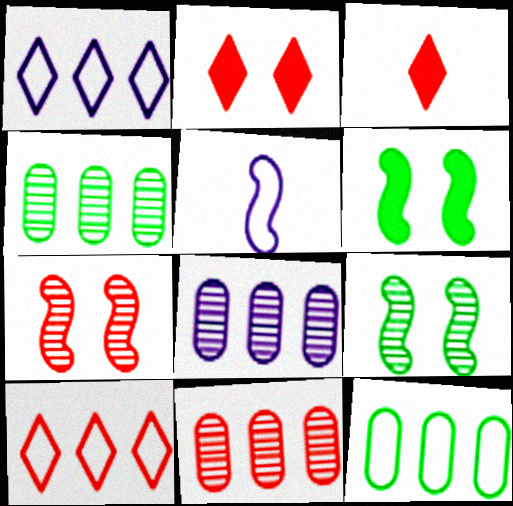[[2, 4, 5], 
[4, 8, 11]]